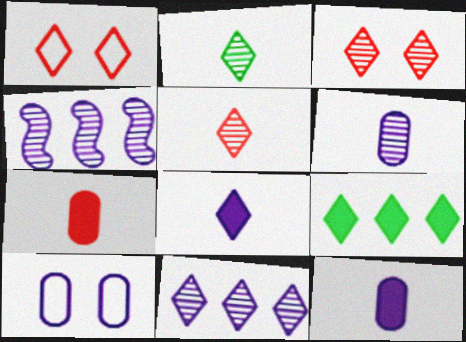[[2, 3, 11], 
[4, 8, 10]]